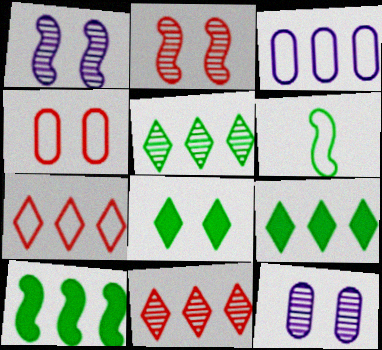[[1, 4, 8], 
[3, 10, 11]]